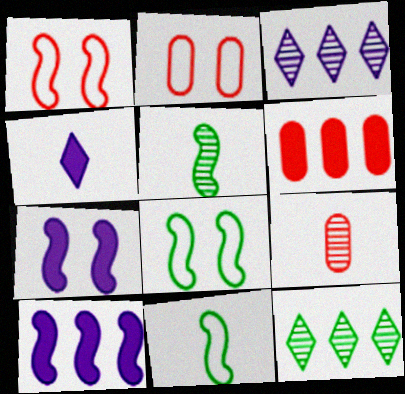[[1, 5, 10], 
[2, 6, 9], 
[4, 9, 11]]